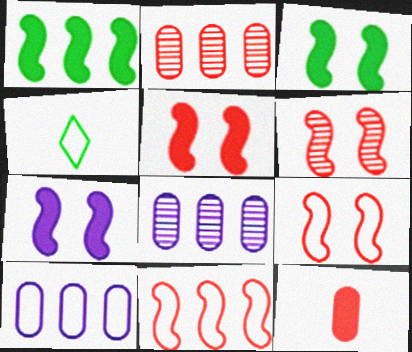[[2, 4, 7], 
[3, 5, 7], 
[4, 5, 8], 
[4, 9, 10], 
[5, 6, 9]]